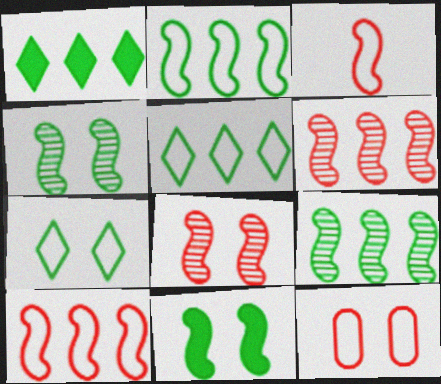[]